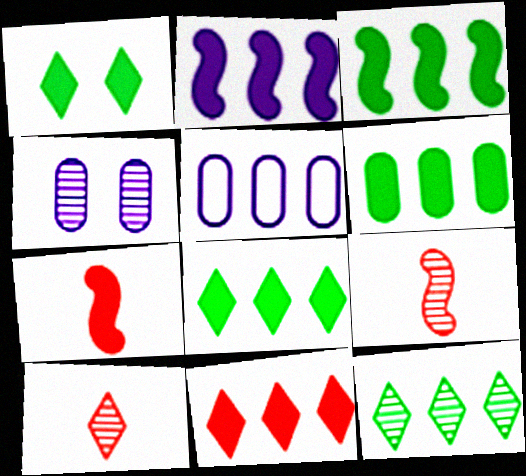[[1, 5, 9], 
[2, 6, 11], 
[3, 6, 8], 
[4, 9, 12]]